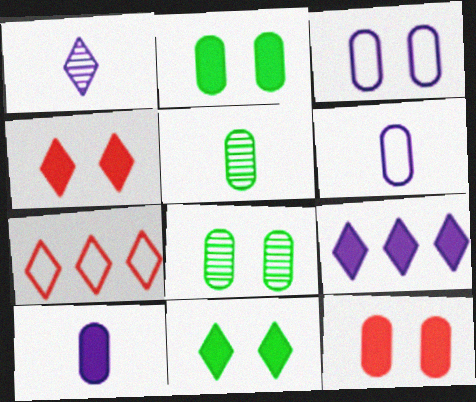[[1, 7, 11], 
[3, 8, 12]]